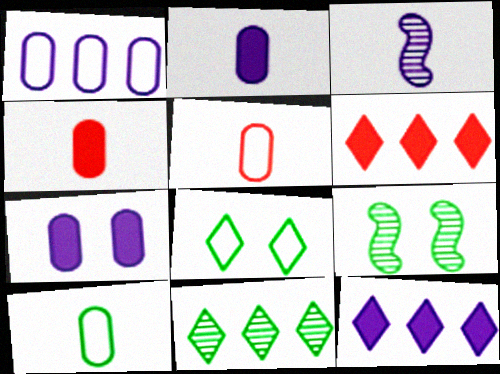[[5, 9, 12]]